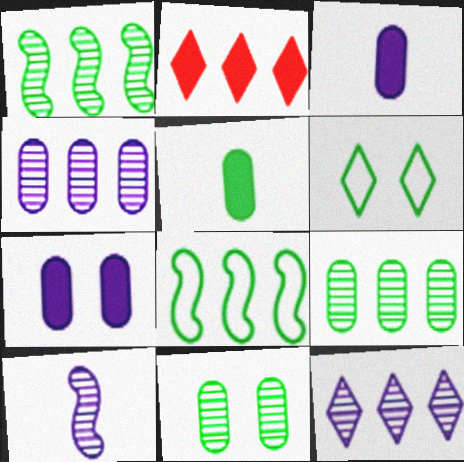[[1, 5, 6], 
[2, 4, 8]]